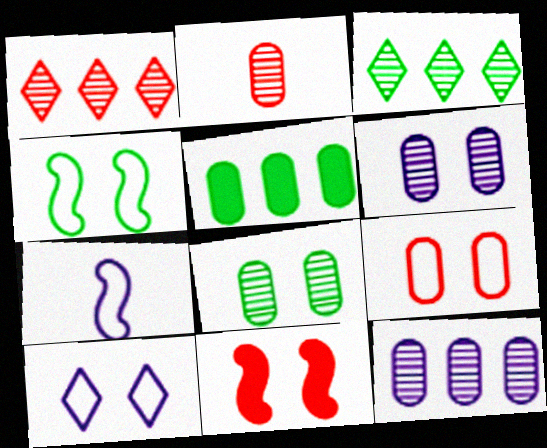[[2, 8, 12], 
[4, 9, 10], 
[8, 10, 11]]